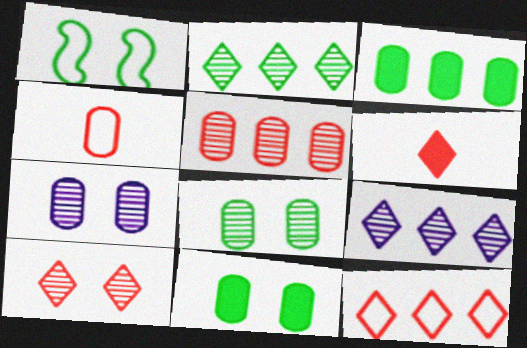[[3, 4, 7], 
[6, 10, 12]]